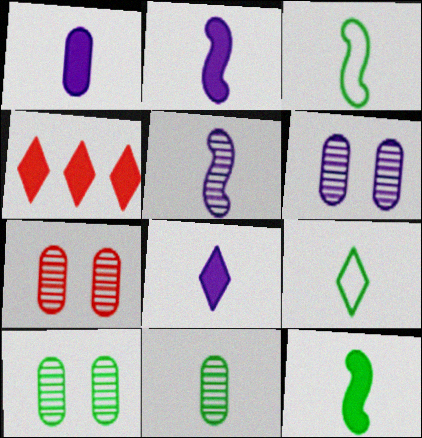[[1, 2, 8], 
[3, 4, 6], 
[6, 7, 10], 
[9, 11, 12]]